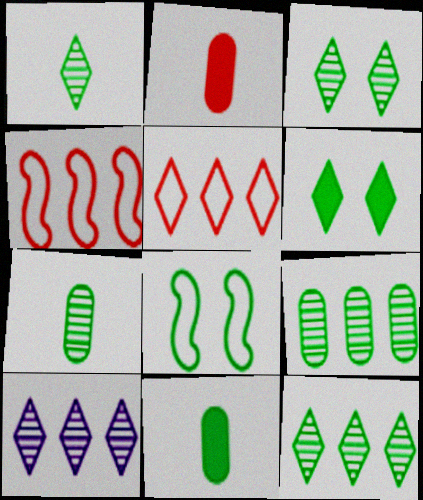[[1, 3, 12], 
[2, 8, 10], 
[8, 11, 12]]